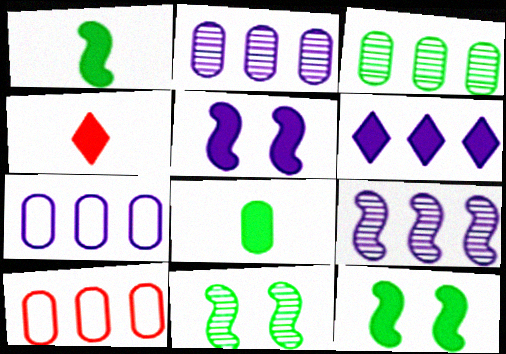[[4, 7, 11], 
[6, 7, 9]]